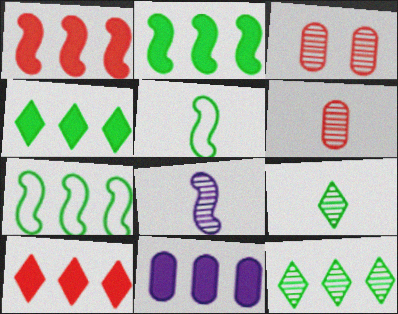[[1, 4, 11], 
[2, 10, 11], 
[3, 8, 12], 
[6, 8, 9]]